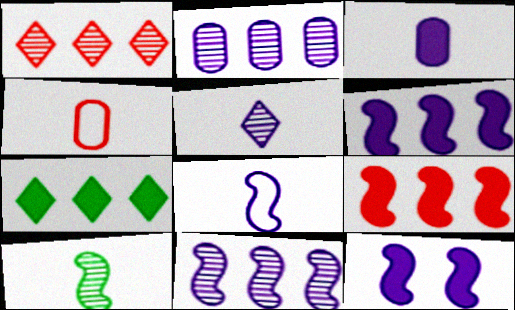[[3, 5, 8], 
[8, 11, 12]]